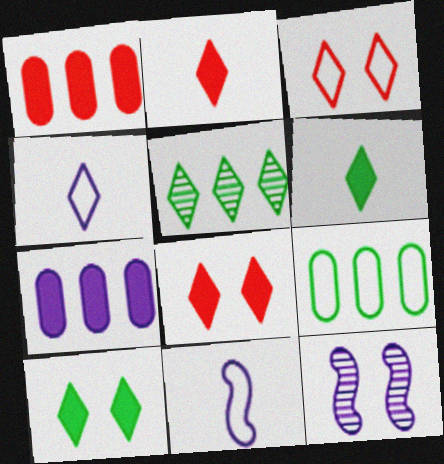[[2, 9, 12], 
[3, 9, 11], 
[4, 5, 8], 
[4, 7, 12]]